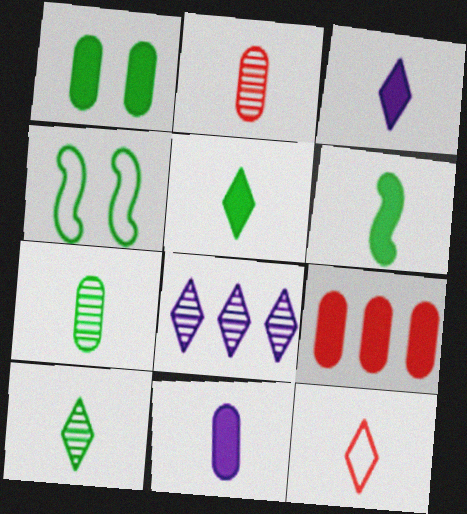[[1, 9, 11], 
[3, 10, 12]]